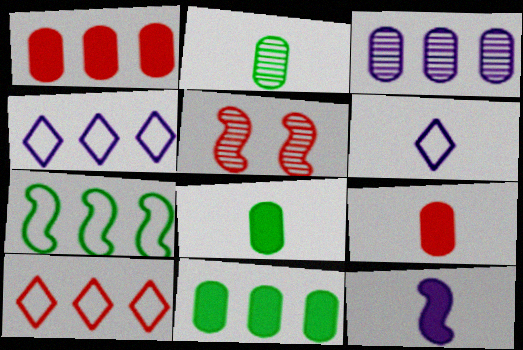[[4, 5, 8], 
[5, 6, 11], 
[5, 7, 12], 
[5, 9, 10]]